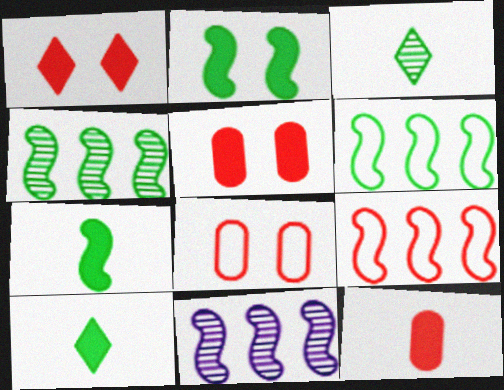[[8, 10, 11]]